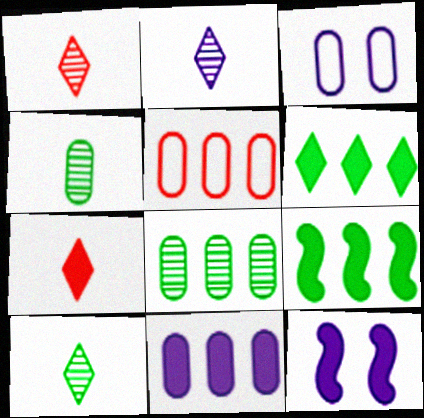[[1, 2, 10], 
[1, 3, 9], 
[5, 8, 11], 
[5, 10, 12]]